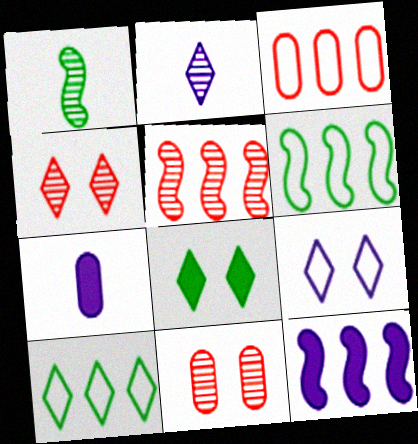[[4, 6, 7], 
[4, 8, 9], 
[5, 6, 12]]